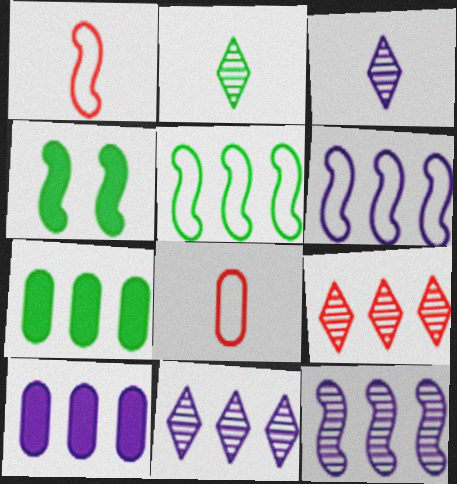[[1, 4, 12], 
[4, 8, 11], 
[5, 9, 10], 
[6, 7, 9], 
[6, 10, 11]]